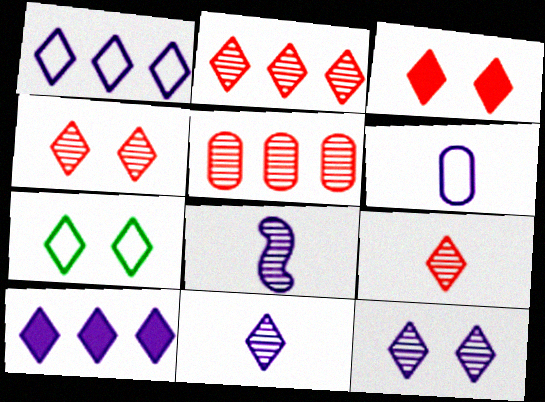[[2, 4, 9], 
[3, 7, 12], 
[7, 9, 10]]